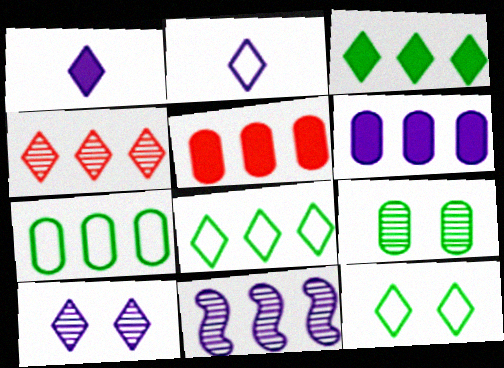[[1, 4, 12], 
[5, 8, 11]]